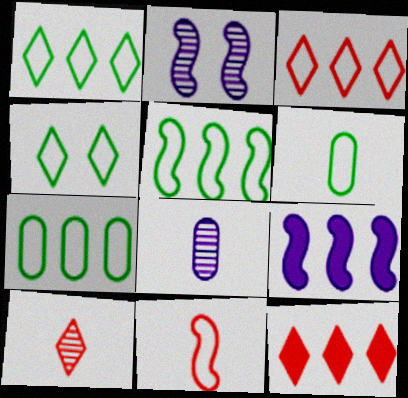[[1, 5, 7], 
[2, 6, 12], 
[4, 5, 6]]